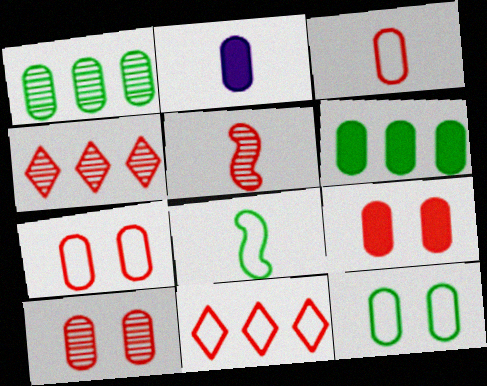[[1, 2, 7], 
[2, 6, 9], 
[4, 5, 10], 
[5, 9, 11], 
[7, 9, 10]]